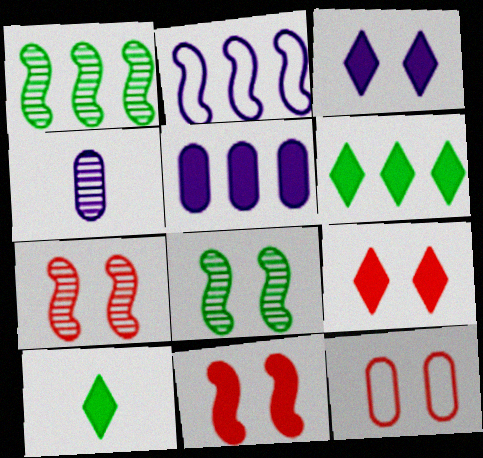[[2, 3, 4], 
[3, 8, 12], 
[5, 10, 11], 
[7, 9, 12]]